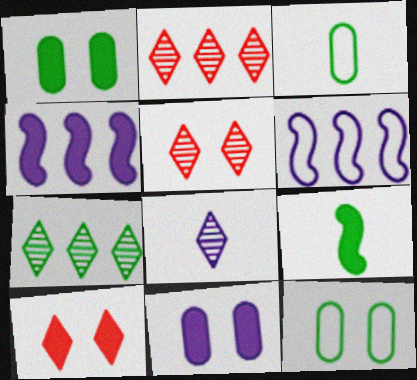[[3, 4, 5], 
[5, 7, 8], 
[6, 8, 11], 
[7, 9, 12]]